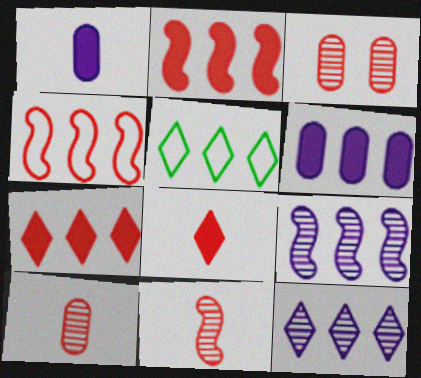[[3, 4, 8], 
[5, 7, 12]]